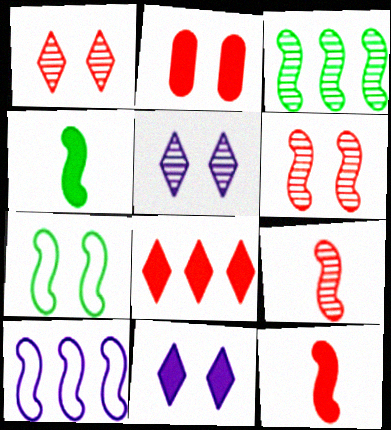[[2, 5, 7], 
[2, 8, 12], 
[3, 4, 7], 
[4, 6, 10]]